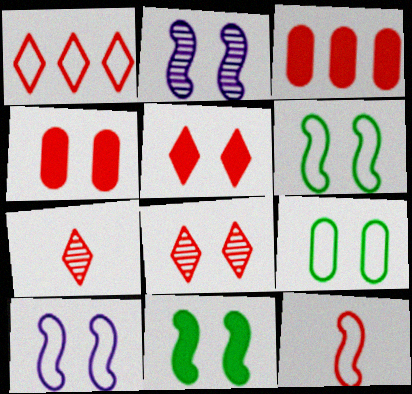[[1, 5, 7], 
[2, 5, 9], 
[3, 8, 12]]